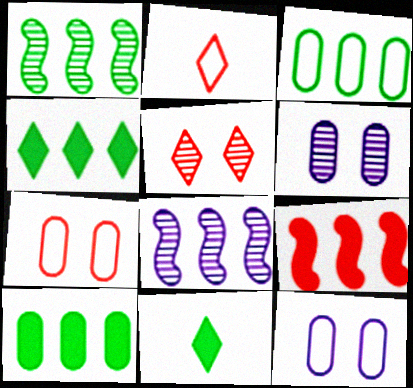[[1, 3, 4], 
[7, 8, 11]]